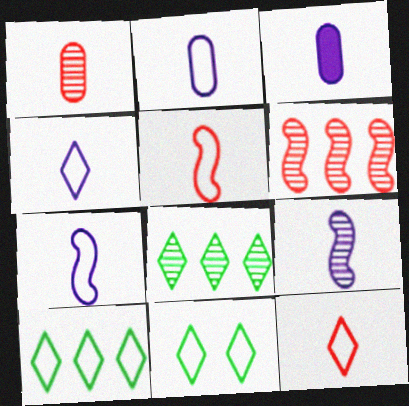[[2, 4, 7], 
[3, 4, 9], 
[3, 6, 11]]